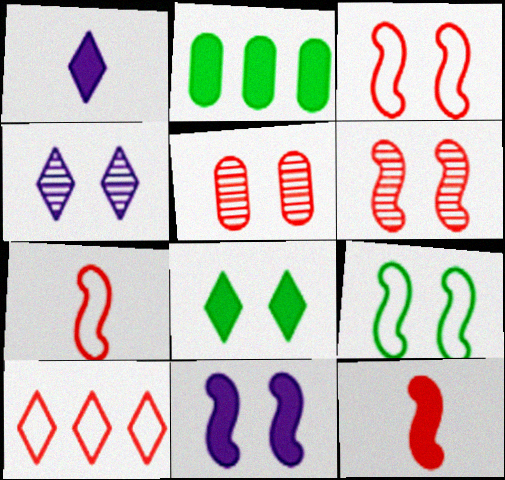[[2, 4, 7], 
[5, 10, 12], 
[6, 9, 11]]